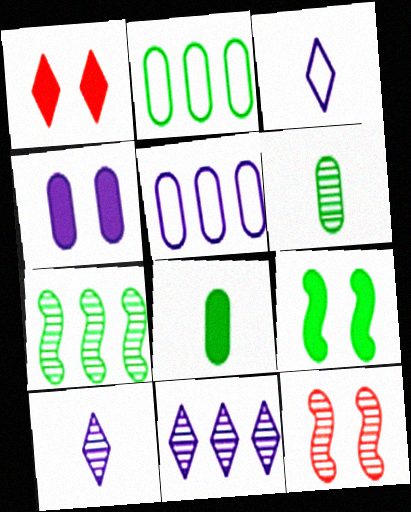[[1, 4, 9], 
[6, 11, 12]]